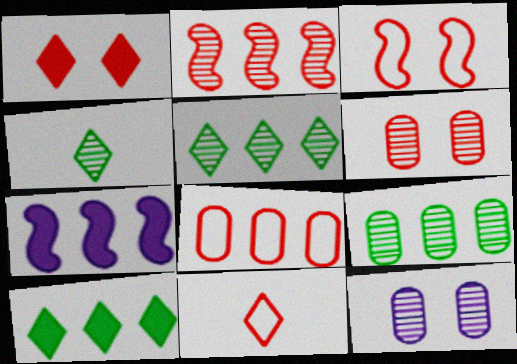[[1, 3, 6], 
[2, 4, 12], 
[3, 8, 11], 
[5, 7, 8]]